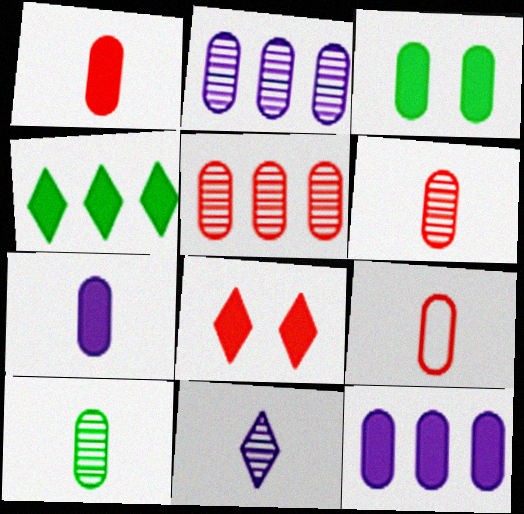[[1, 3, 12], 
[1, 6, 9], 
[2, 3, 9], 
[7, 9, 10]]